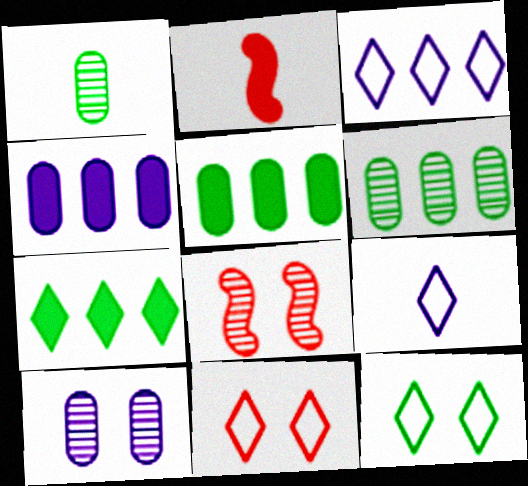[[1, 2, 9], 
[5, 8, 9]]